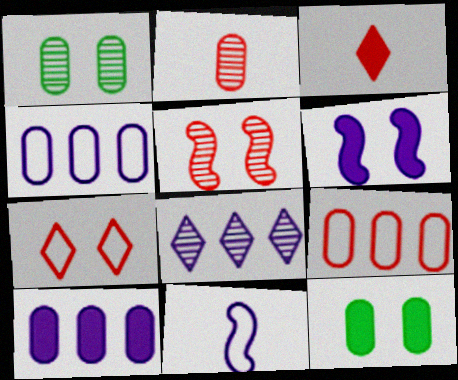[[1, 6, 7], 
[2, 4, 12], 
[3, 5, 9]]